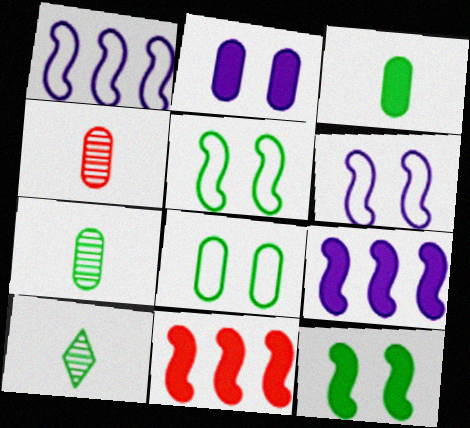[]